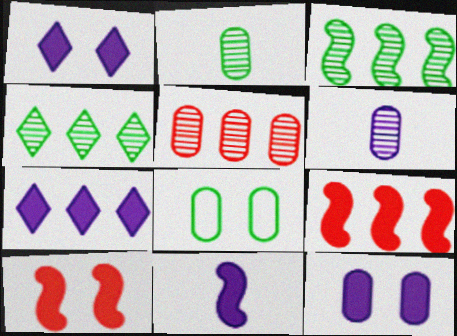[[7, 11, 12]]